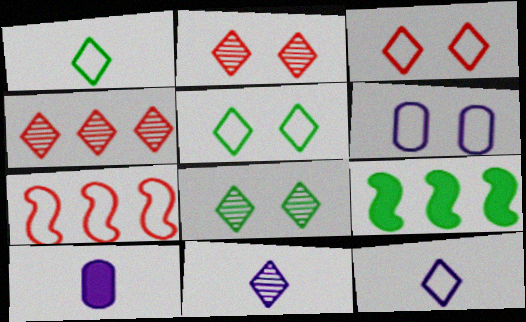[[1, 6, 7], 
[4, 8, 11], 
[7, 8, 10]]